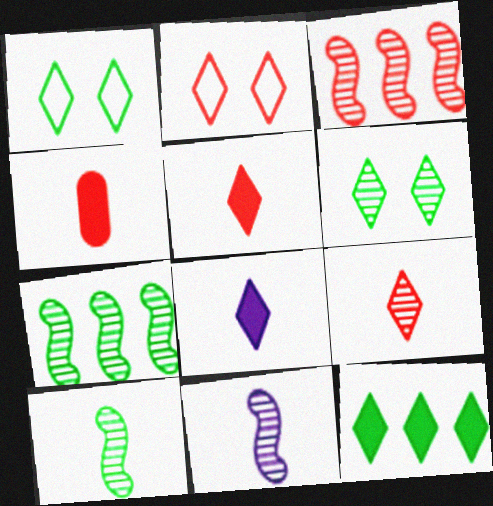[[2, 3, 4]]